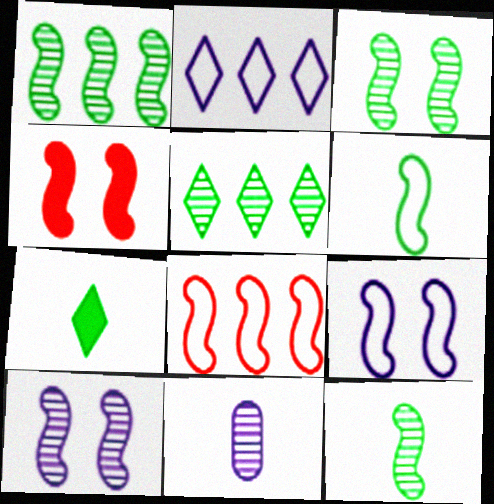[[1, 3, 12], 
[3, 4, 9], 
[6, 8, 9]]